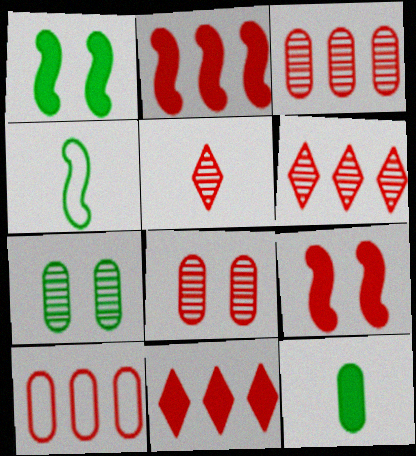[[2, 6, 10], 
[5, 9, 10]]